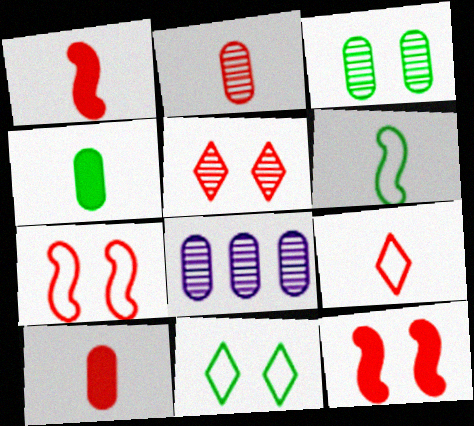[[1, 2, 9], 
[1, 8, 11], 
[2, 3, 8]]